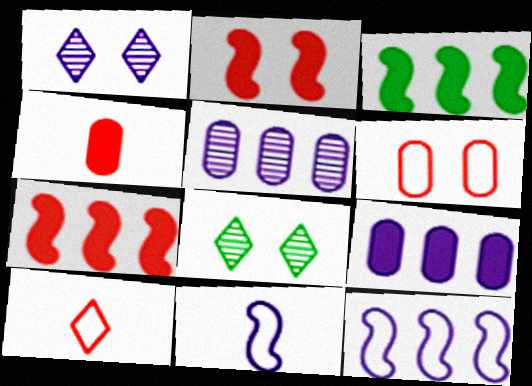[[1, 9, 11], 
[4, 8, 12]]